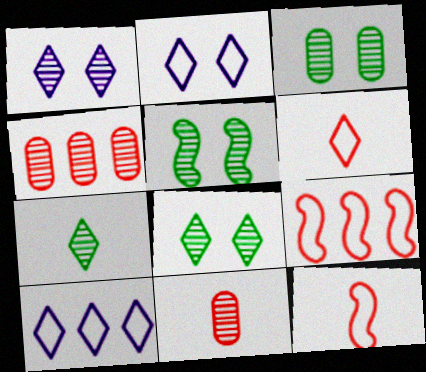[[3, 5, 8]]